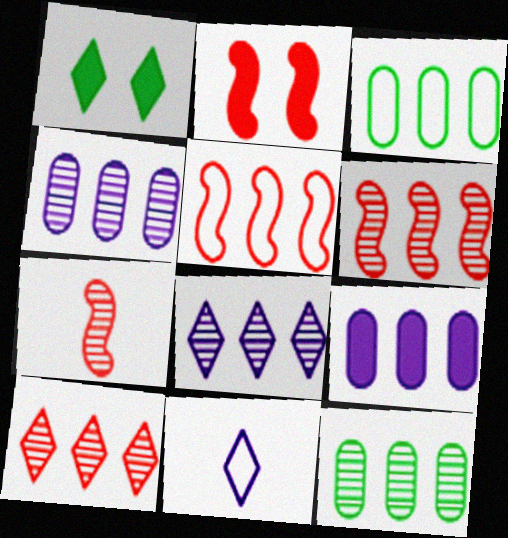[[1, 10, 11], 
[2, 5, 7], 
[2, 11, 12], 
[6, 8, 12]]